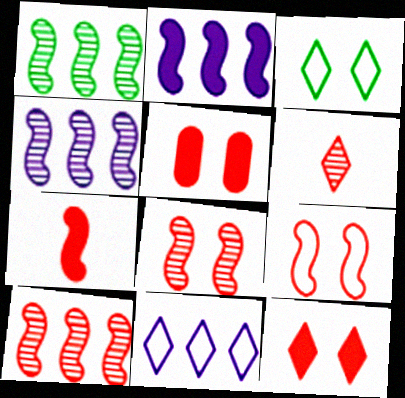[[1, 4, 10], 
[7, 9, 10]]